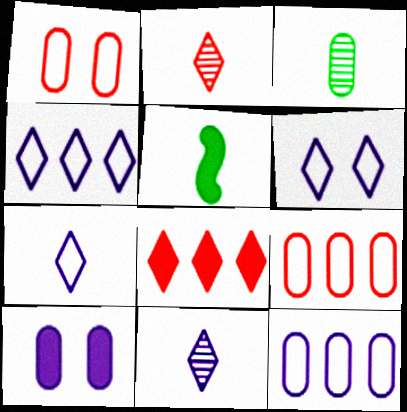[[3, 9, 10], 
[4, 6, 7], 
[5, 8, 10]]